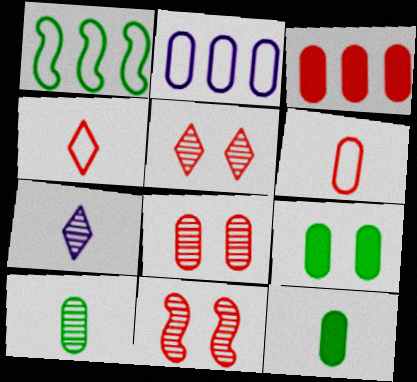[[2, 8, 12], 
[3, 4, 11], 
[3, 6, 8], 
[5, 8, 11]]